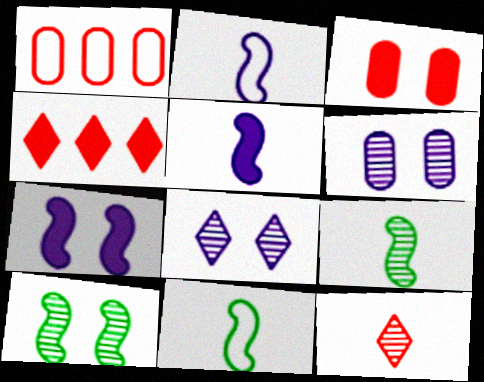[[4, 6, 11]]